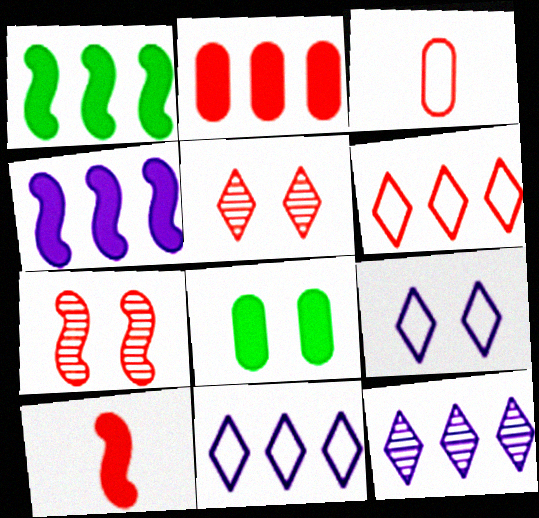[[7, 8, 9]]